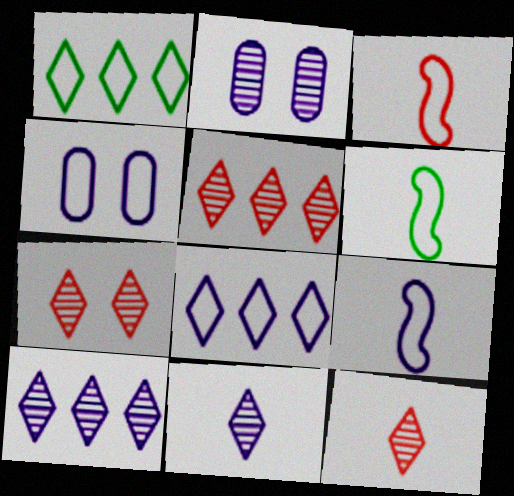[[1, 3, 4], 
[3, 6, 9], 
[4, 8, 9], 
[5, 7, 12]]